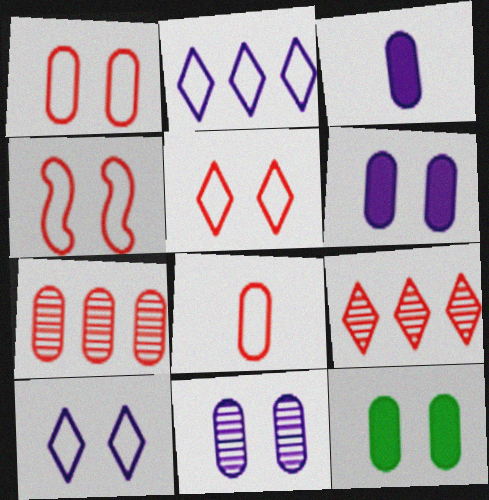[[1, 4, 5], 
[1, 11, 12]]